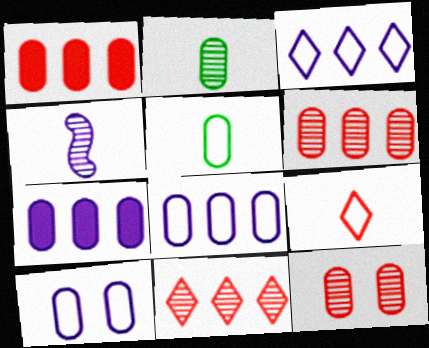[[1, 2, 10], 
[5, 7, 12]]